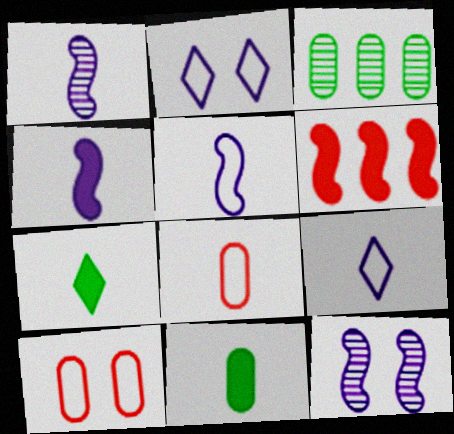[[1, 4, 5], 
[1, 7, 8]]